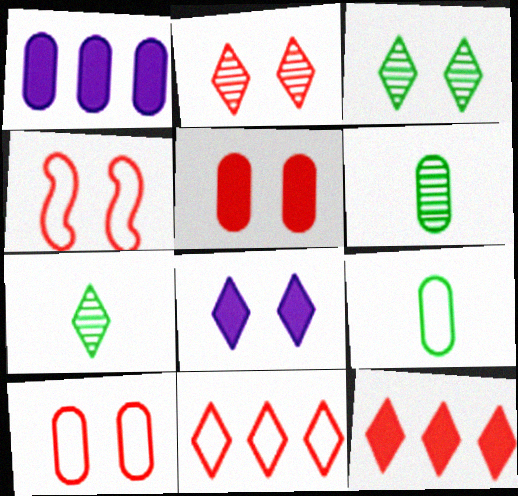[[1, 4, 7], 
[1, 6, 10], 
[2, 4, 5], 
[7, 8, 11]]